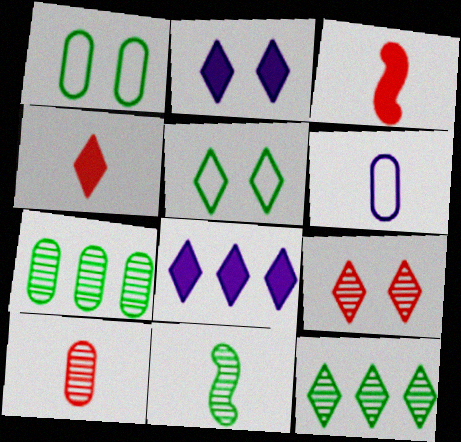[[2, 5, 9], 
[4, 6, 11]]